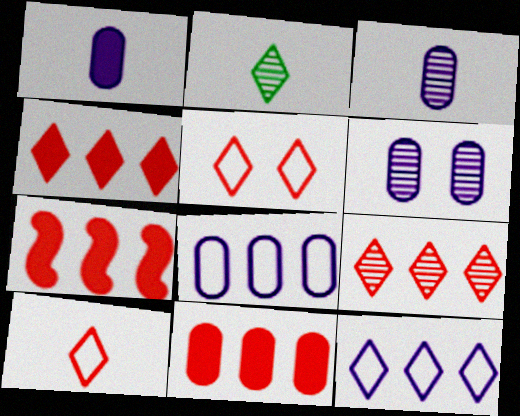[[1, 6, 8], 
[4, 7, 11]]